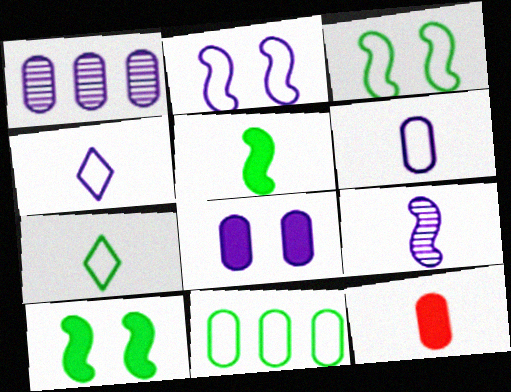[[1, 6, 8], 
[3, 7, 11], 
[7, 9, 12]]